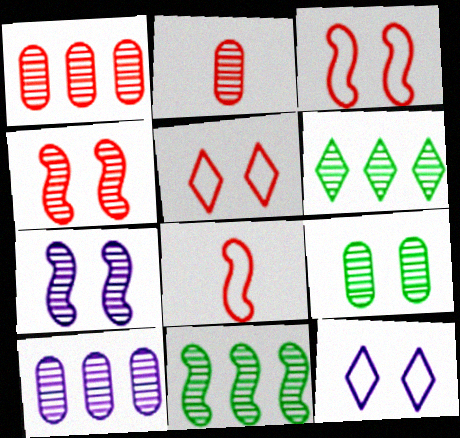[[2, 6, 7], 
[2, 9, 10]]